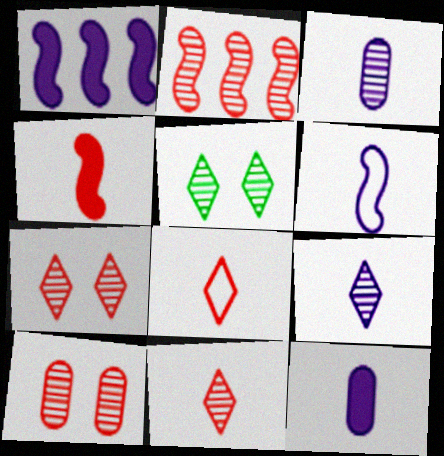[[2, 3, 5], 
[2, 10, 11], 
[6, 9, 12]]